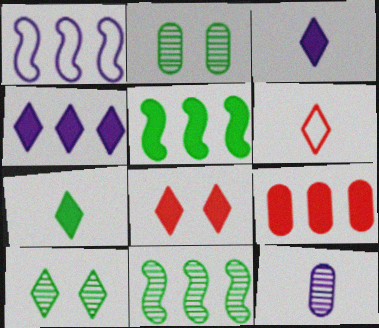[[4, 5, 9], 
[4, 6, 10], 
[4, 7, 8]]